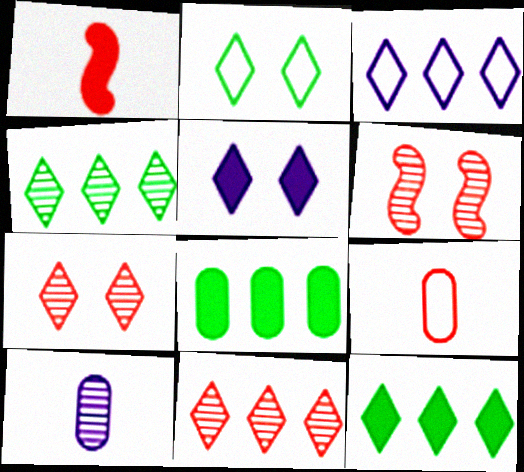[[1, 5, 8], 
[2, 5, 7], 
[3, 11, 12], 
[4, 6, 10]]